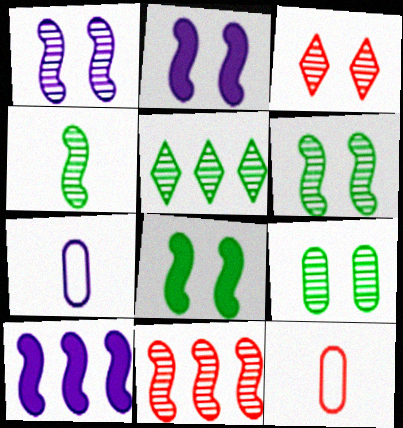[[1, 3, 9], 
[1, 4, 11], 
[2, 5, 12], 
[4, 5, 9]]